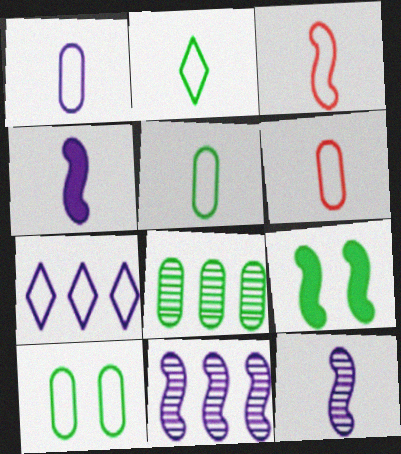[[1, 2, 3], 
[1, 5, 6], 
[2, 8, 9], 
[3, 7, 10], 
[3, 9, 11]]